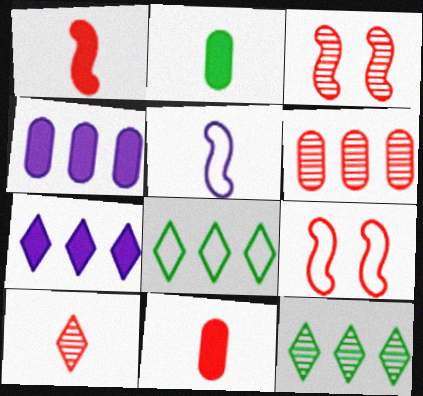[[2, 5, 10], 
[3, 6, 10]]